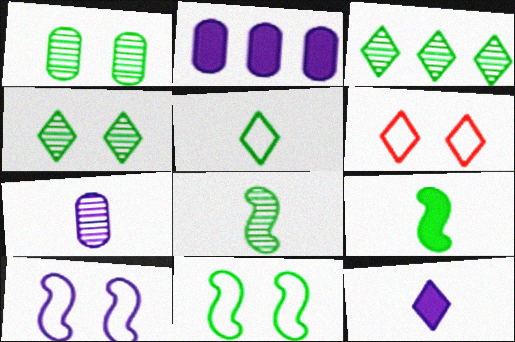[[1, 3, 8], 
[2, 6, 8], 
[3, 6, 12]]